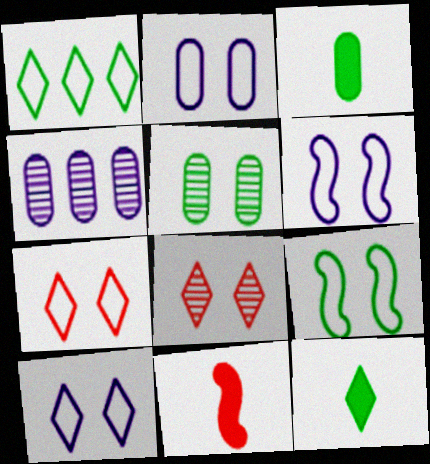[[2, 6, 10], 
[2, 7, 9]]